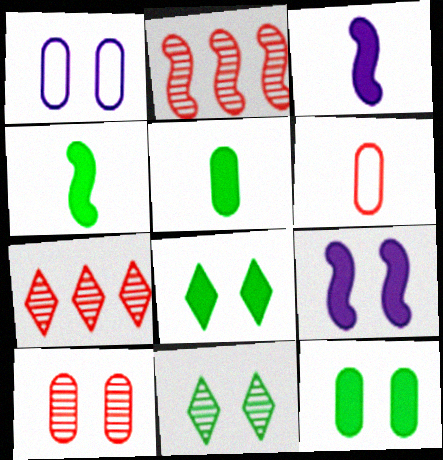[[1, 4, 7], 
[1, 10, 12]]